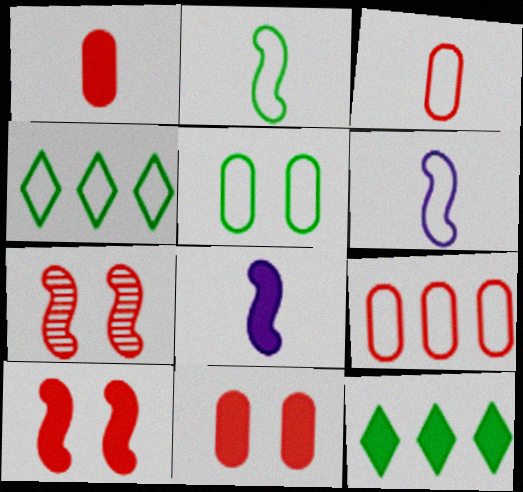[[2, 4, 5], 
[8, 11, 12]]